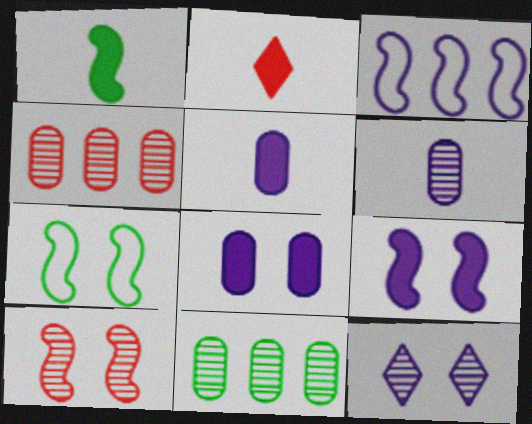[[1, 2, 5], 
[1, 3, 10], 
[3, 5, 12], 
[7, 9, 10]]